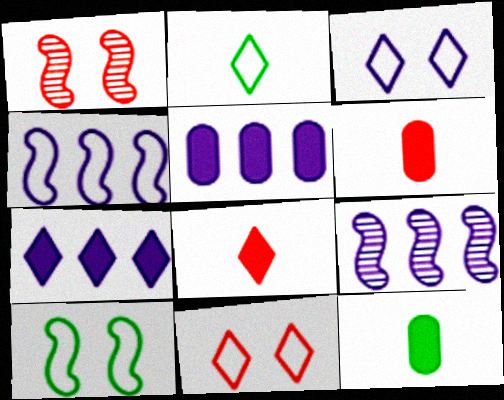[[1, 2, 5], 
[9, 11, 12]]